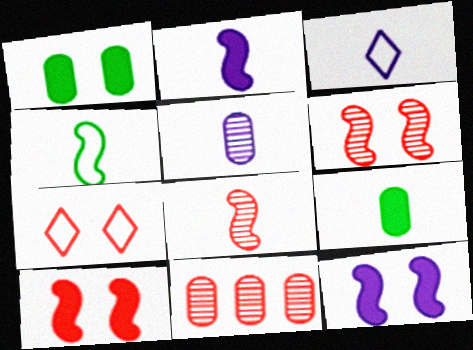[[2, 3, 5], 
[2, 4, 8], 
[3, 8, 9]]